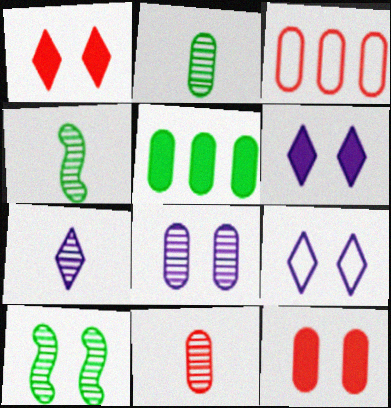[[3, 4, 6], 
[3, 11, 12], 
[4, 7, 11], 
[9, 10, 12]]